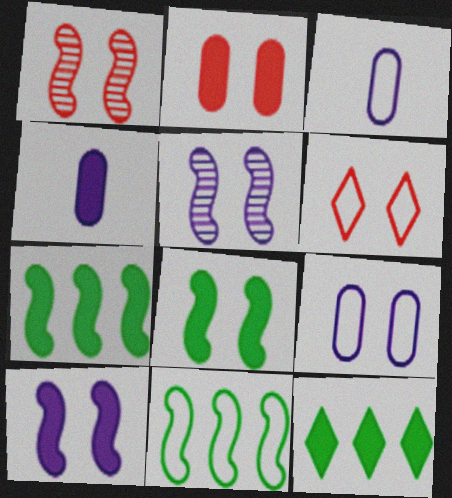[[1, 2, 6], 
[1, 3, 12], 
[3, 6, 11]]